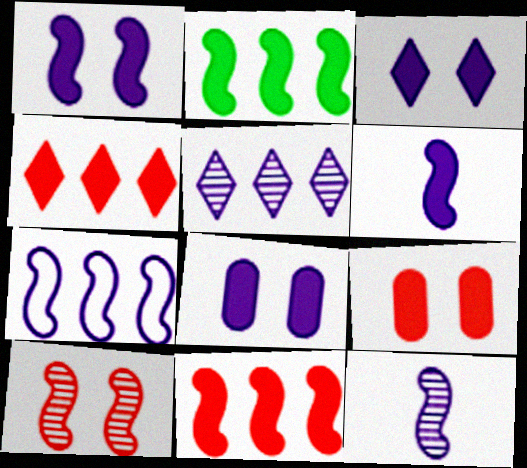[[1, 3, 8], 
[1, 7, 12]]